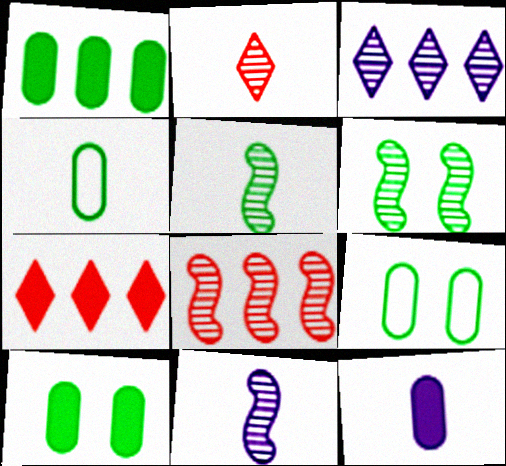[[6, 8, 11], 
[7, 9, 11]]